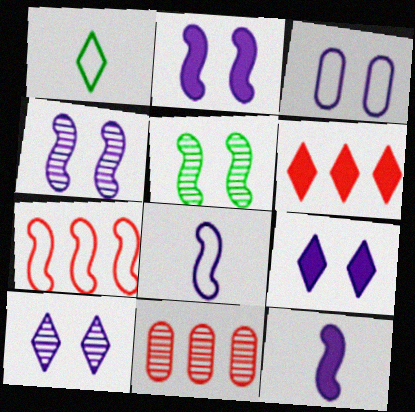[[1, 2, 11], 
[1, 3, 7], 
[1, 6, 10], 
[2, 3, 10], 
[3, 4, 9], 
[5, 7, 12], 
[6, 7, 11]]